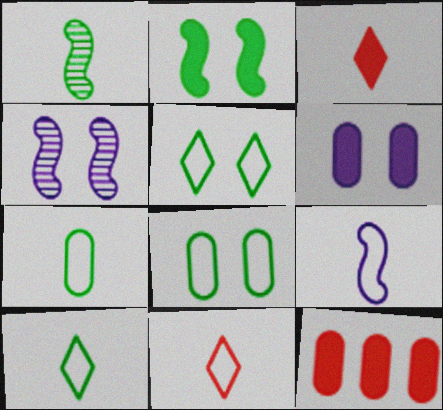[[4, 10, 12], 
[7, 9, 11]]